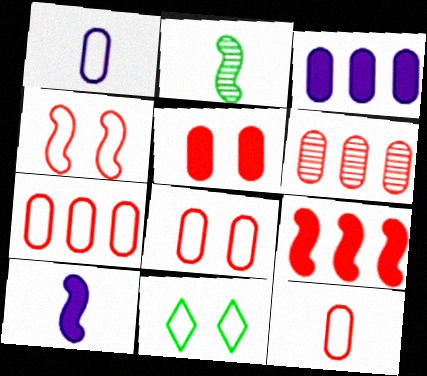[[5, 6, 12], 
[6, 10, 11], 
[7, 8, 12]]